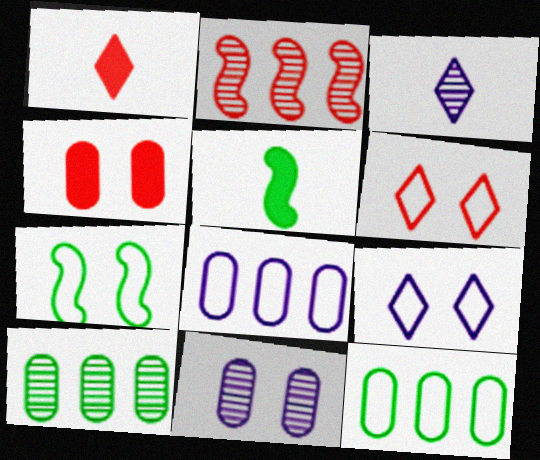[]